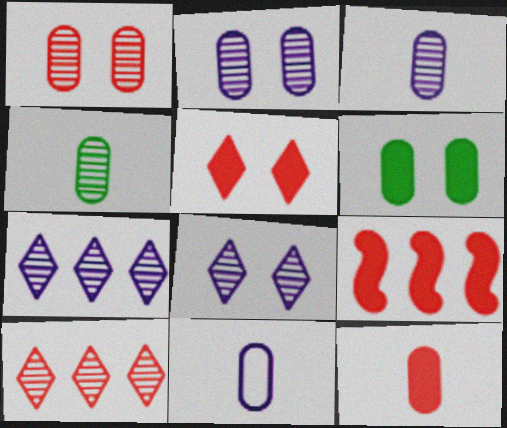[[4, 11, 12], 
[5, 9, 12]]